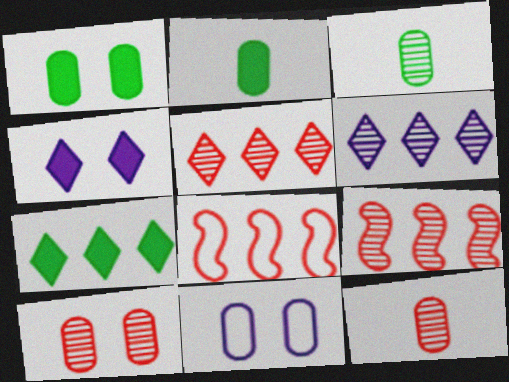[[1, 10, 11], 
[3, 4, 8]]